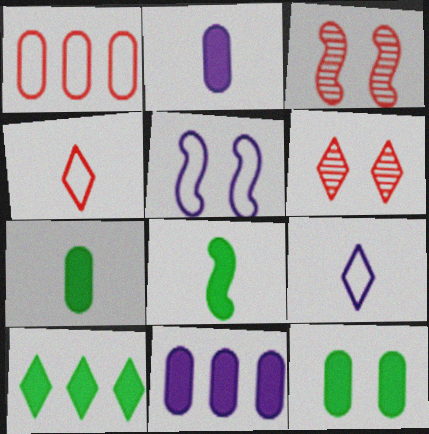[[5, 6, 12], 
[6, 9, 10], 
[8, 10, 12]]